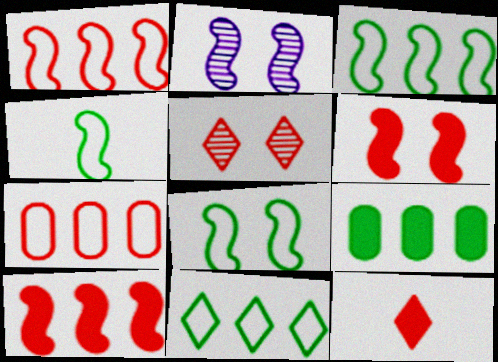[[2, 4, 10], 
[2, 6, 8], 
[3, 4, 8]]